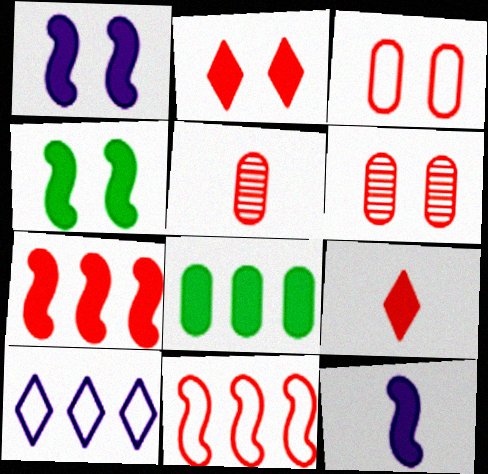[[1, 8, 9], 
[2, 5, 11], 
[2, 8, 12], 
[4, 5, 10], 
[4, 7, 12], 
[6, 9, 11]]